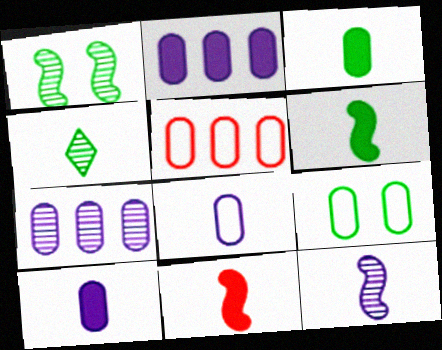[[4, 8, 11], 
[5, 8, 9]]